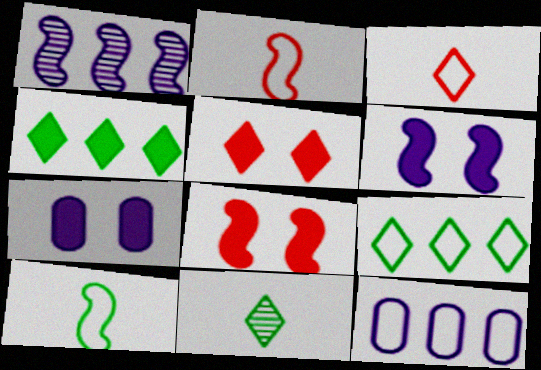[[1, 8, 10], 
[8, 11, 12]]